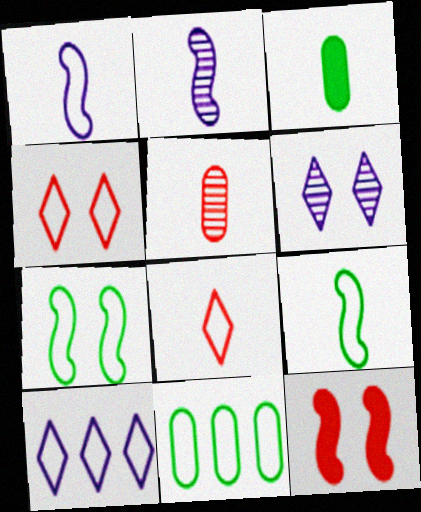[[1, 4, 11], 
[2, 3, 8]]